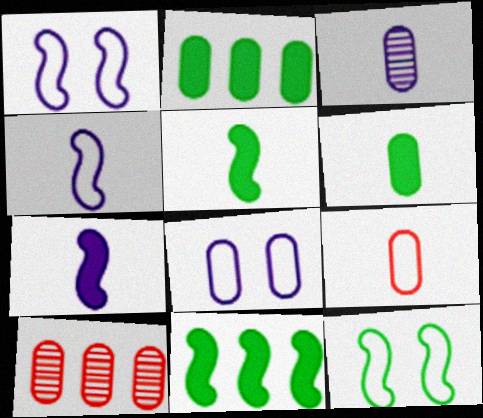[[3, 6, 9], 
[6, 8, 10]]